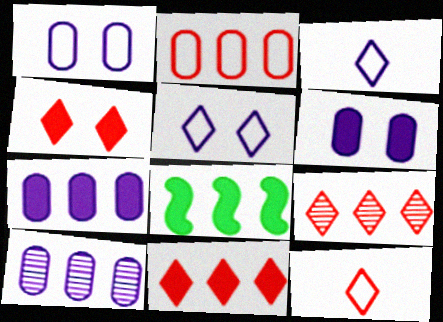[[4, 9, 12], 
[7, 8, 11]]